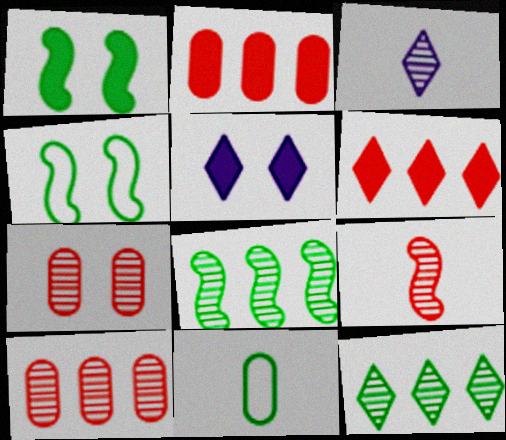[[1, 11, 12], 
[2, 3, 4], 
[3, 7, 8], 
[4, 5, 7]]